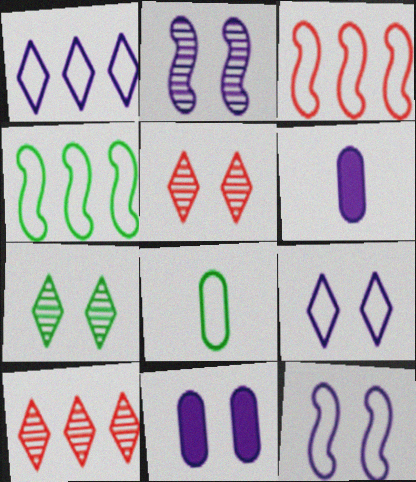[[1, 2, 6], 
[2, 9, 11], 
[3, 6, 7], 
[3, 8, 9], 
[4, 5, 6]]